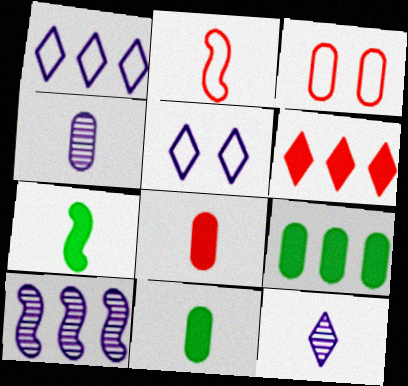[[2, 11, 12], 
[3, 4, 9]]